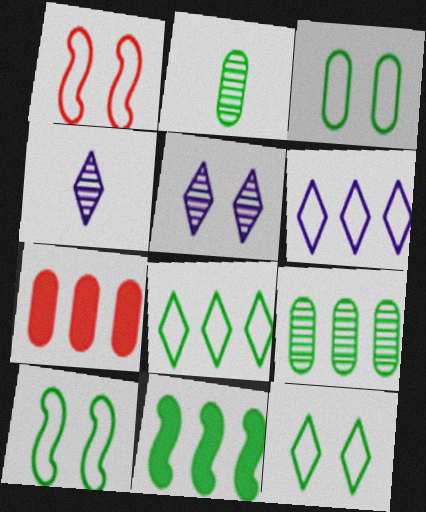[[2, 11, 12], 
[3, 10, 12], 
[4, 7, 10], 
[8, 9, 11]]